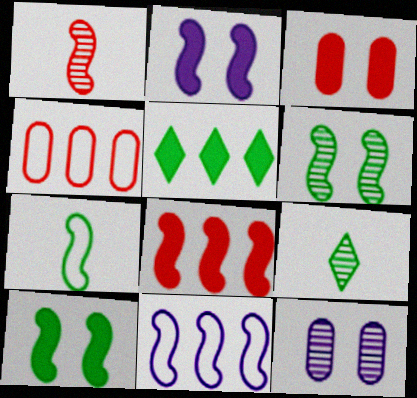[[1, 10, 11], 
[2, 4, 9], 
[3, 9, 11]]